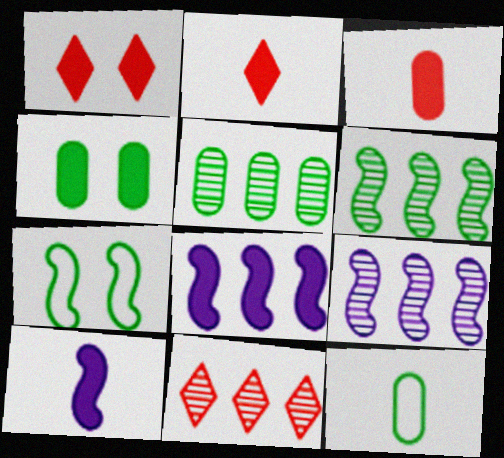[[1, 9, 12], 
[2, 4, 8], 
[4, 5, 12], 
[5, 9, 11]]